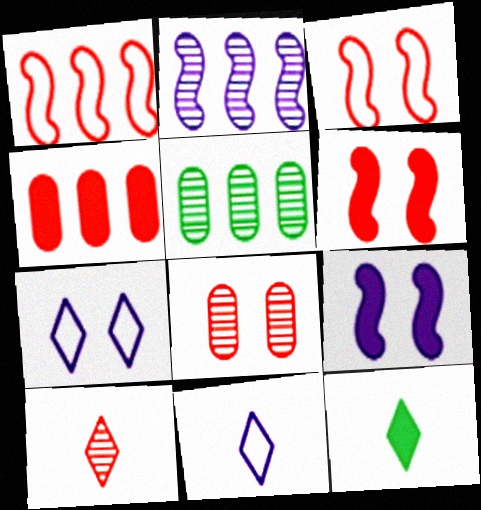[[3, 4, 10], 
[4, 9, 12], 
[5, 6, 11], 
[10, 11, 12]]